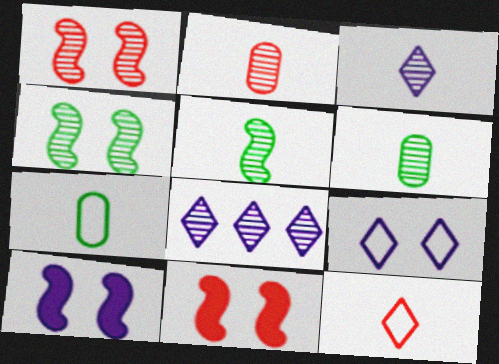[[1, 6, 8], 
[2, 3, 5], 
[2, 4, 8], 
[7, 8, 11]]